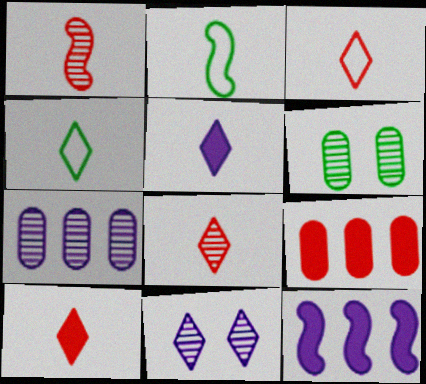[[2, 9, 11], 
[3, 6, 12], 
[3, 8, 10], 
[4, 5, 8]]